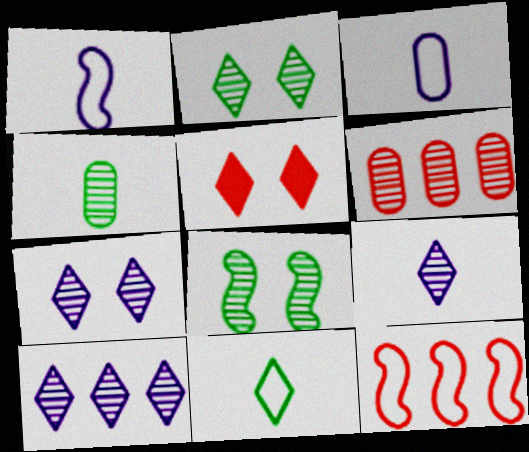[[5, 10, 11], 
[6, 8, 9], 
[7, 9, 10]]